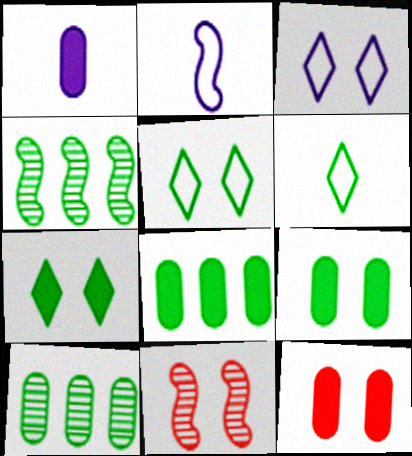[[1, 8, 12], 
[3, 9, 11], 
[4, 6, 9]]